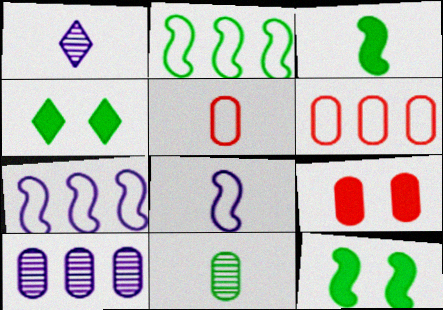[[1, 2, 9], 
[1, 3, 5], 
[1, 6, 12], 
[2, 4, 11]]